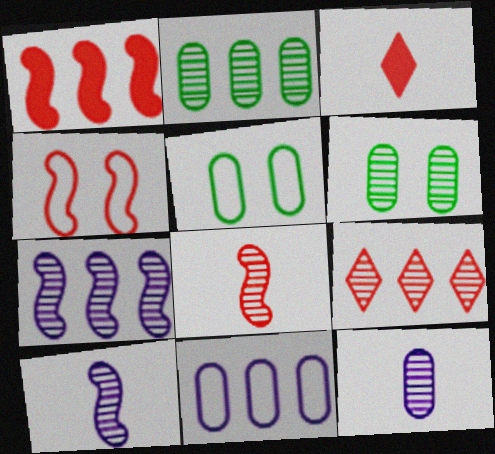[[1, 4, 8], 
[2, 7, 9], 
[3, 5, 7], 
[6, 9, 10]]